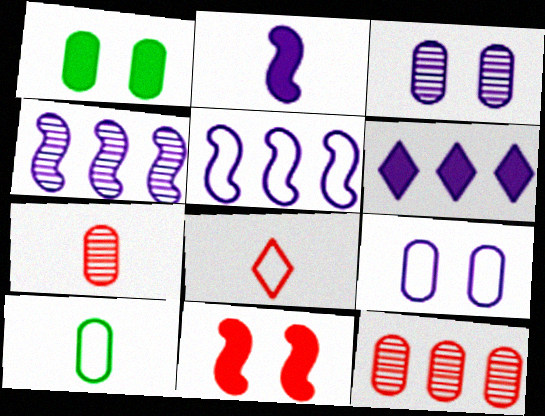[[1, 4, 8], 
[8, 11, 12]]